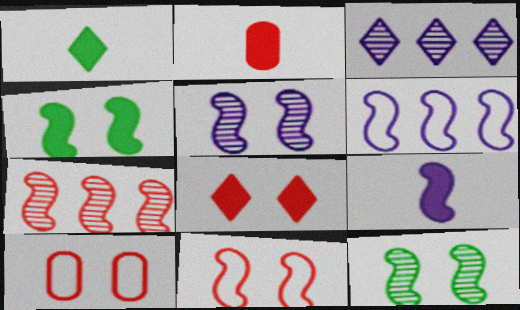[[1, 2, 9], 
[4, 5, 11], 
[5, 6, 9]]